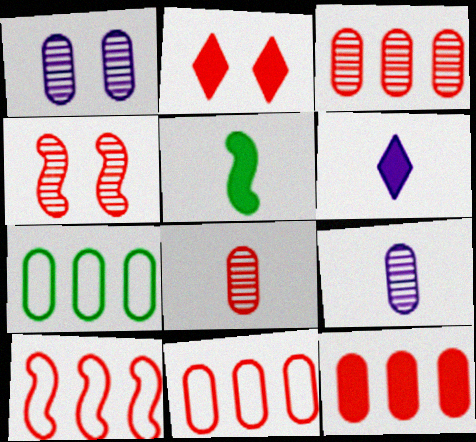[[2, 8, 10], 
[3, 11, 12], 
[4, 6, 7]]